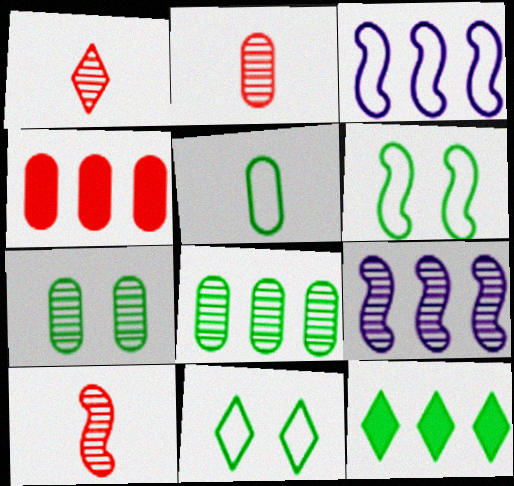[[1, 2, 10], 
[1, 7, 9]]